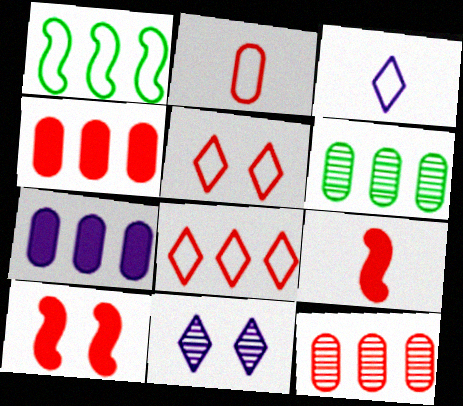[[3, 6, 10], 
[5, 9, 12]]